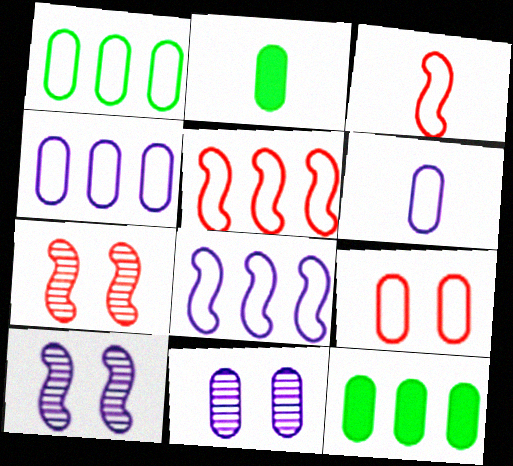[[1, 6, 9]]